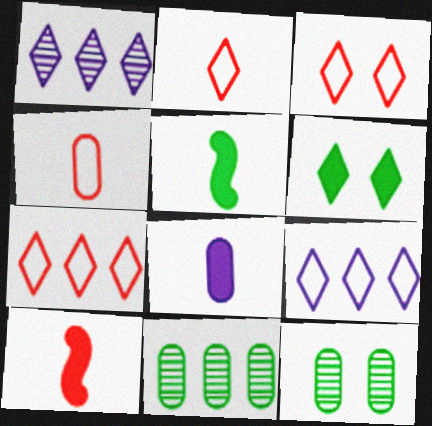[[1, 2, 6], 
[2, 3, 7], 
[9, 10, 12]]